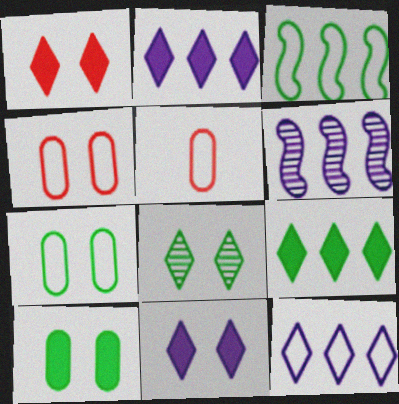[]